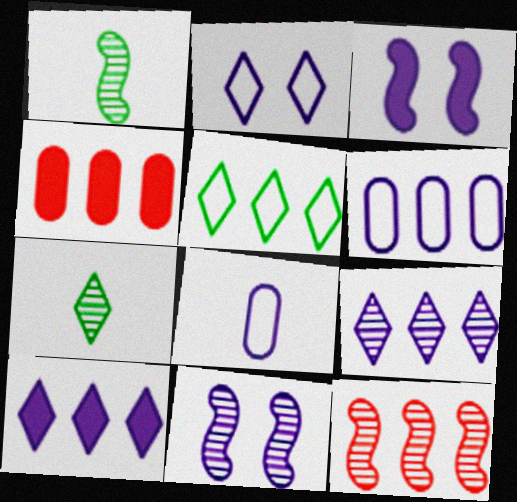[[1, 2, 4], 
[1, 11, 12], 
[3, 8, 9], 
[8, 10, 11]]